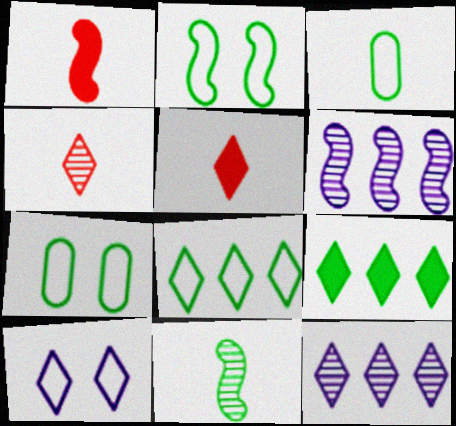[[1, 2, 6], 
[1, 7, 12], 
[2, 3, 8], 
[4, 9, 10], 
[5, 6, 7], 
[7, 9, 11]]